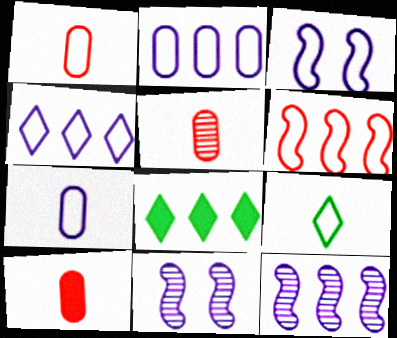[[1, 5, 10], 
[1, 8, 11], 
[3, 4, 7], 
[3, 5, 8]]